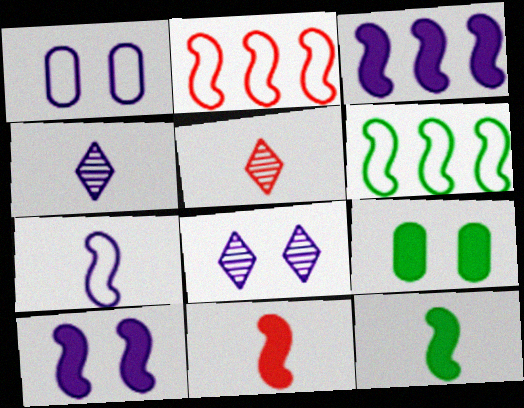[[1, 3, 4], 
[1, 8, 10], 
[2, 4, 9]]